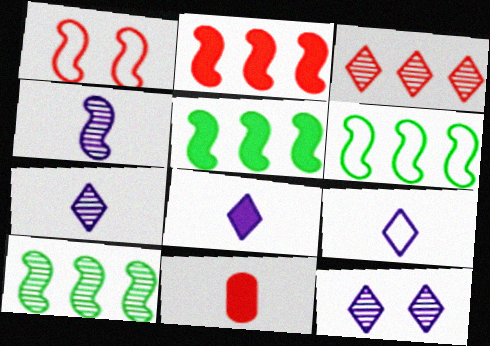[[1, 3, 11], 
[1, 4, 5], 
[5, 6, 10], 
[6, 11, 12], 
[7, 8, 9]]